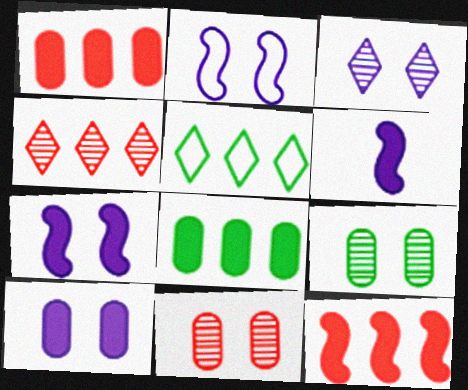[[2, 3, 10], 
[5, 6, 11]]